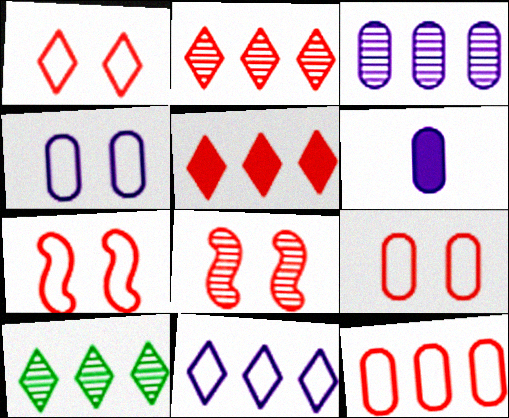[[1, 7, 9], 
[3, 4, 6], 
[5, 10, 11], 
[6, 7, 10]]